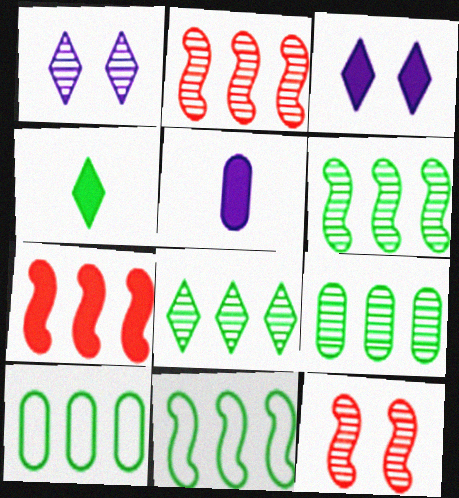[[6, 8, 9]]